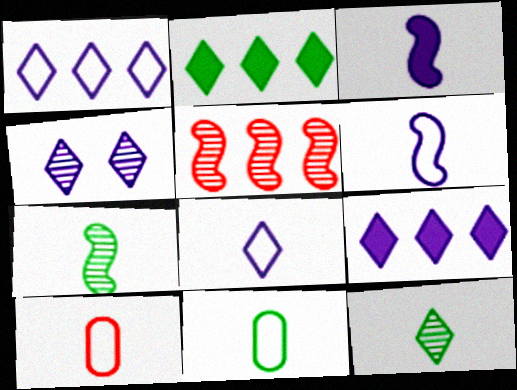[[3, 10, 12], 
[4, 8, 9]]